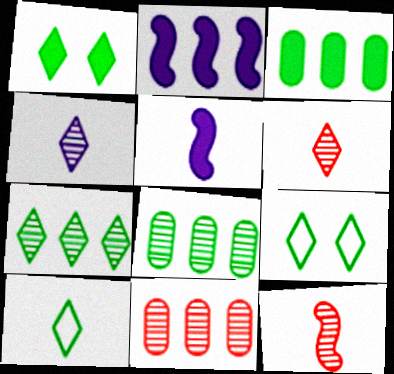[[1, 7, 10], 
[5, 9, 11]]